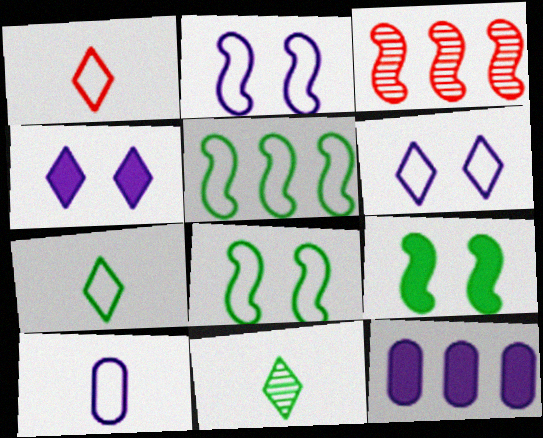[]